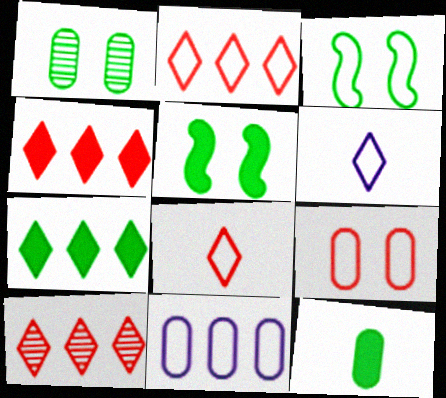[[2, 4, 10], 
[3, 8, 11], 
[5, 7, 12]]